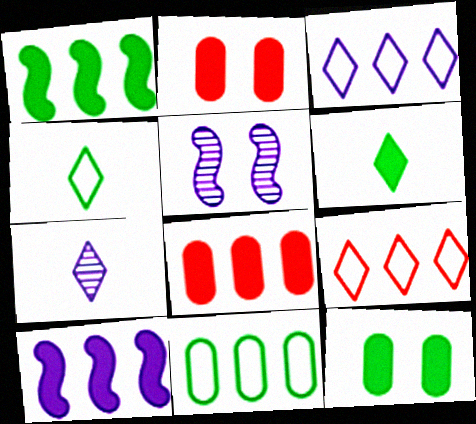[[1, 6, 12], 
[2, 6, 10], 
[4, 5, 8]]